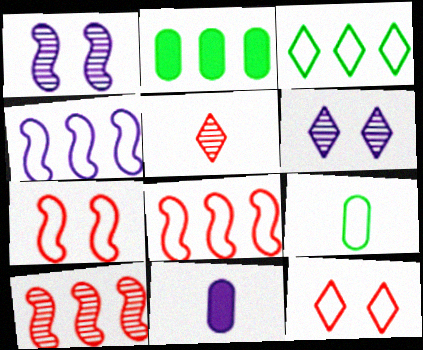[[4, 6, 11], 
[4, 9, 12]]